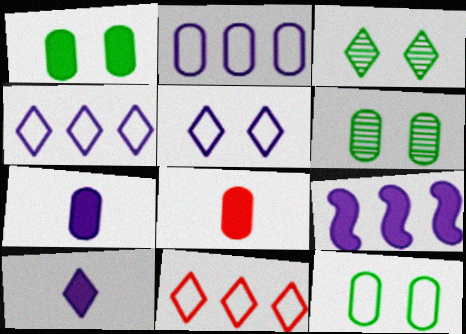[[1, 6, 12], 
[2, 6, 8], 
[3, 10, 11]]